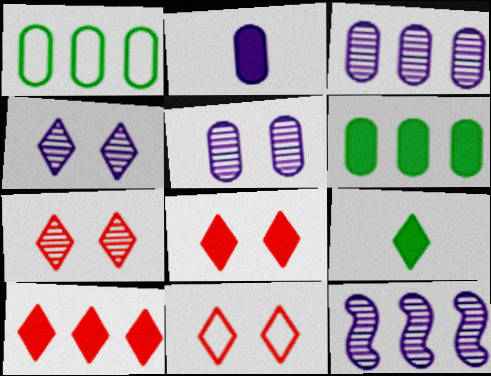[[1, 10, 12], 
[7, 8, 11]]